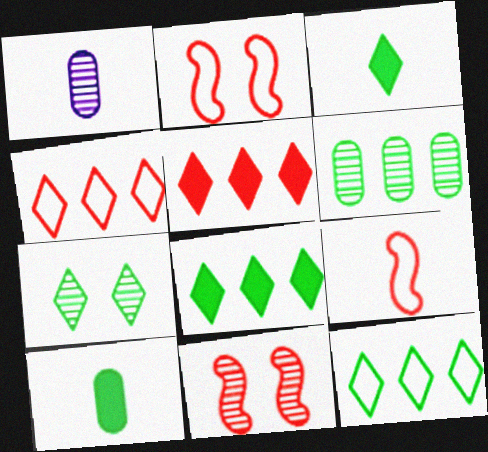[[1, 2, 8], 
[1, 3, 9], 
[3, 7, 12]]